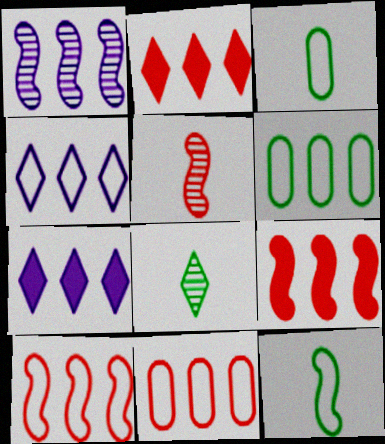[[1, 2, 6], 
[4, 6, 10]]